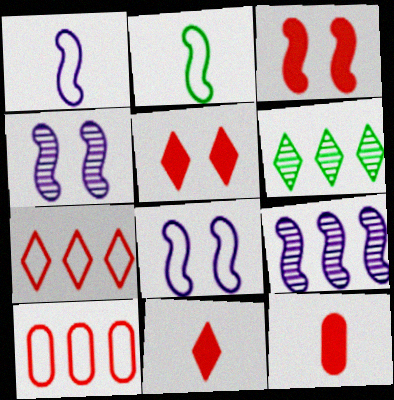[[2, 3, 9], 
[6, 8, 12]]